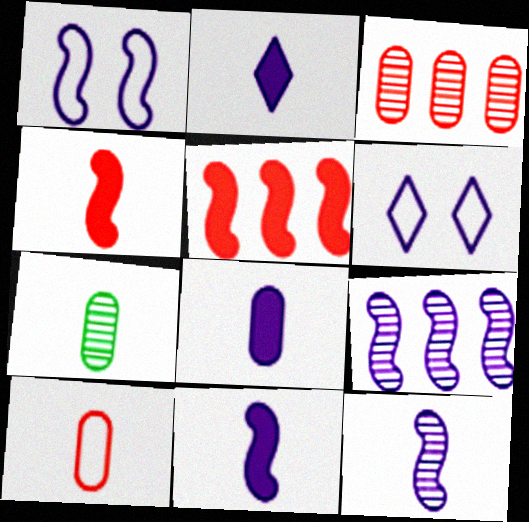[[1, 9, 11], 
[2, 8, 11], 
[5, 6, 7], 
[6, 8, 9], 
[7, 8, 10]]